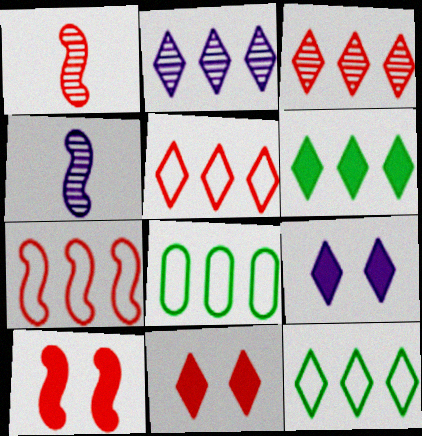[[1, 7, 10], 
[1, 8, 9], 
[2, 5, 6], 
[4, 8, 11]]